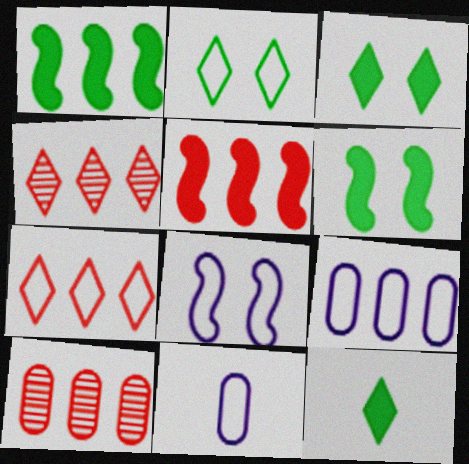[[1, 4, 9], 
[4, 6, 11], 
[5, 7, 10], 
[8, 10, 12]]